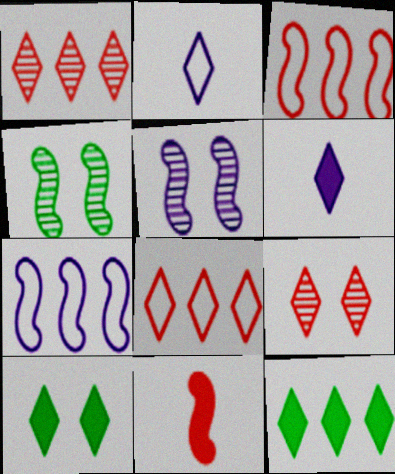[[1, 2, 10], 
[2, 9, 12], 
[4, 7, 11]]